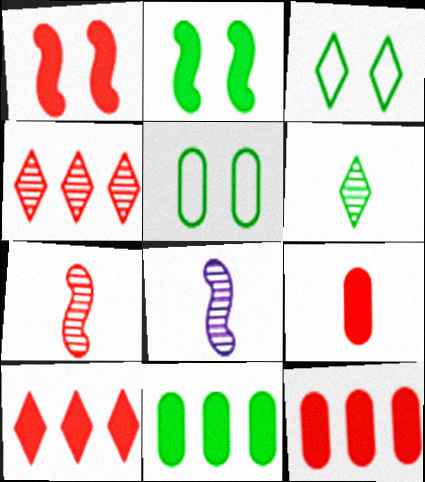[[1, 9, 10], 
[3, 8, 12], 
[5, 8, 10]]